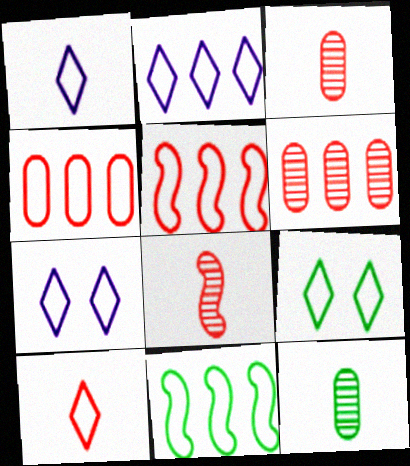[[1, 2, 7], 
[2, 4, 11], 
[2, 9, 10]]